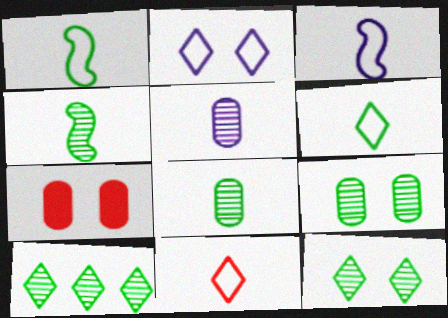[[3, 7, 10], 
[4, 9, 10]]